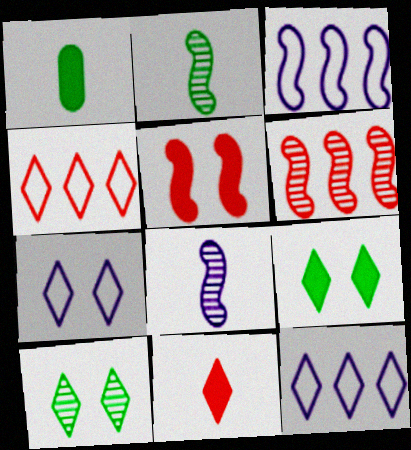[[1, 6, 7], 
[2, 3, 5], 
[10, 11, 12]]